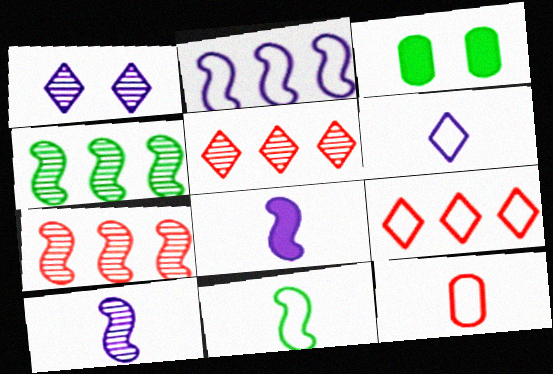[[3, 6, 7], 
[3, 9, 10], 
[6, 11, 12]]